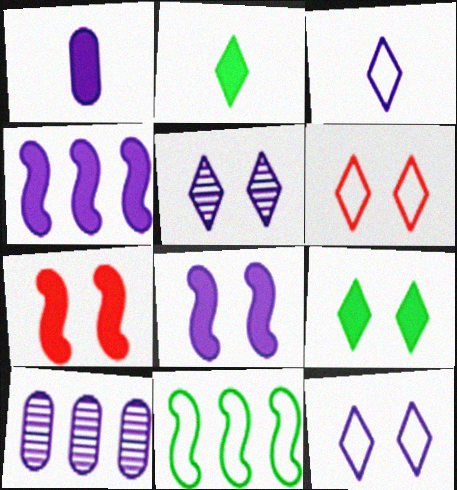[[3, 8, 10], 
[5, 6, 9]]